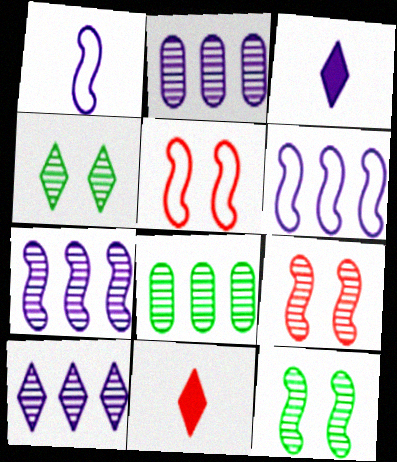[[2, 7, 10], 
[3, 5, 8]]